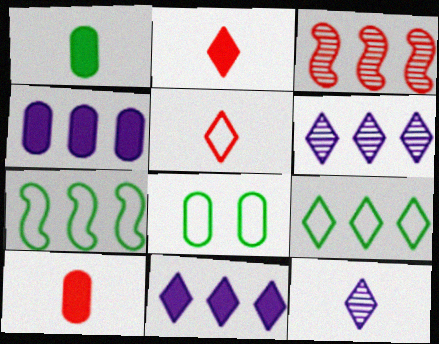[[3, 4, 9]]